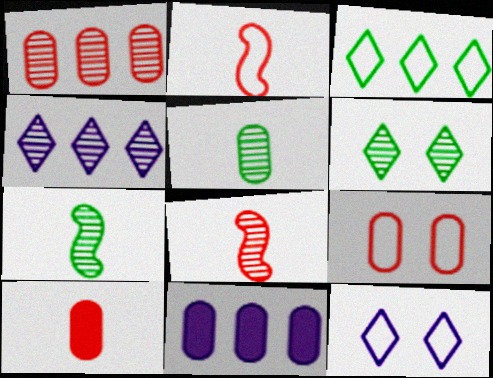[[1, 9, 10], 
[2, 6, 11], 
[5, 9, 11]]